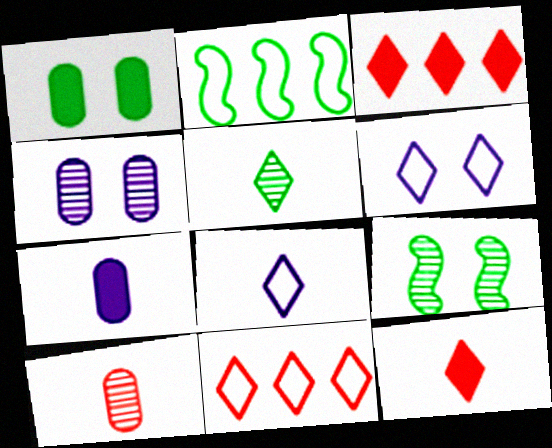[[1, 2, 5], 
[2, 4, 12], 
[3, 5, 6], 
[5, 8, 12], 
[7, 9, 11]]